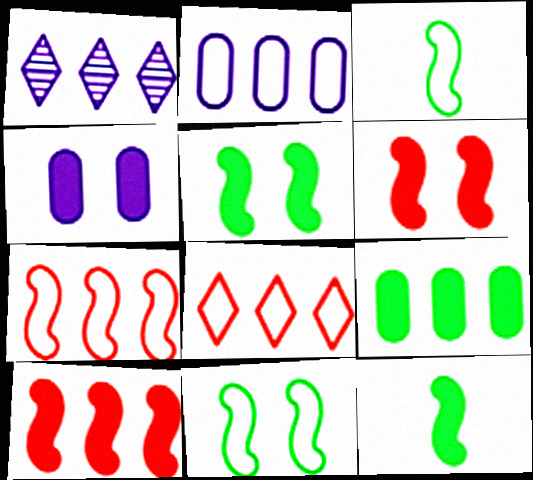[[1, 7, 9]]